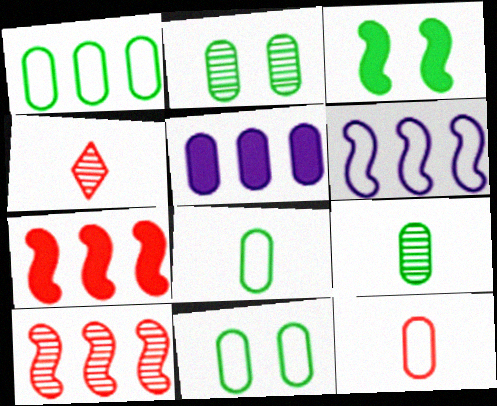[[1, 8, 11], 
[2, 5, 12]]